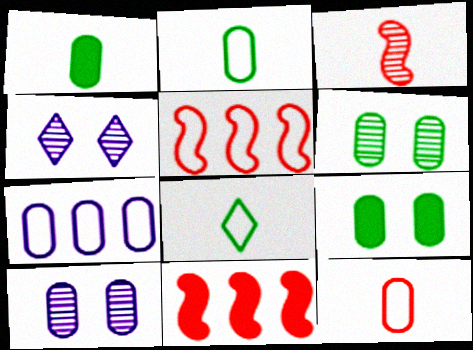[[1, 4, 5], 
[2, 4, 11], 
[8, 10, 11]]